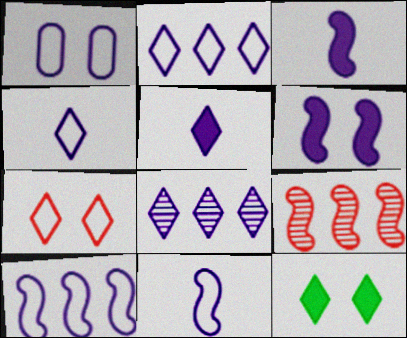[[1, 2, 11], 
[1, 3, 8], 
[1, 4, 10]]